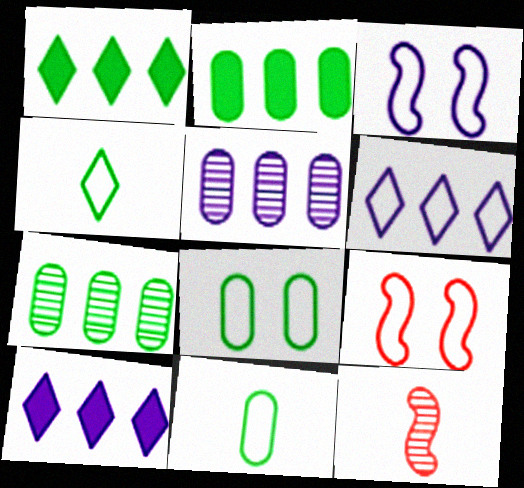[[6, 9, 11], 
[8, 10, 12]]